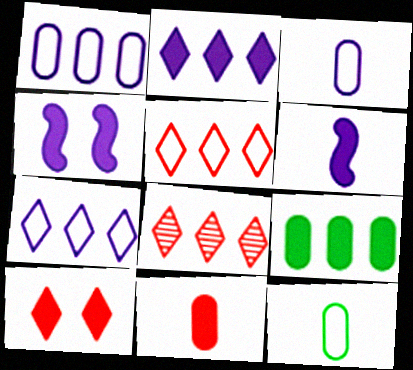[[4, 8, 12], 
[6, 9, 10]]